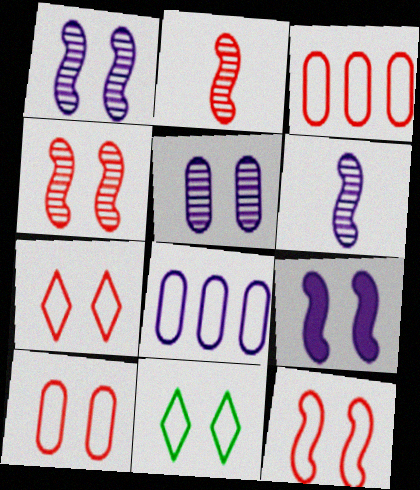[[7, 10, 12]]